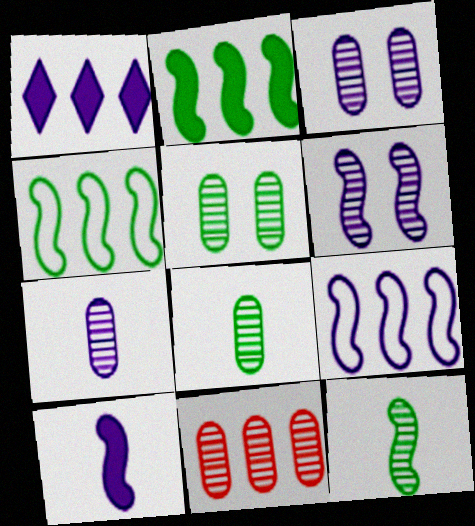[[1, 4, 11], 
[3, 8, 11], 
[5, 7, 11], 
[6, 9, 10]]